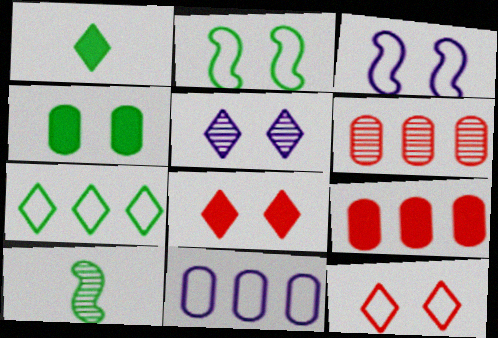[[1, 3, 6], 
[4, 7, 10], 
[5, 6, 10], 
[8, 10, 11]]